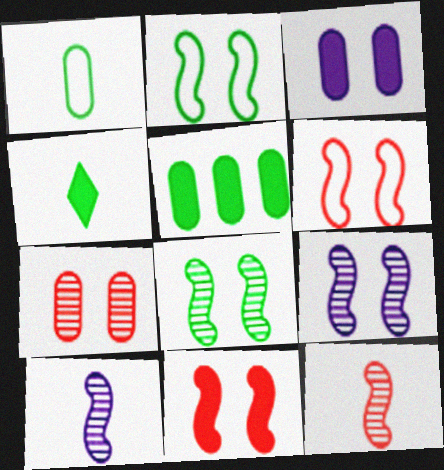[[2, 9, 11]]